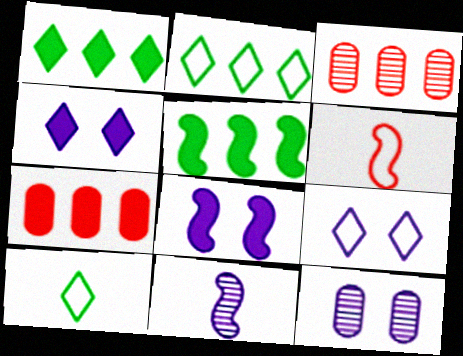[[1, 6, 12], 
[3, 8, 10], 
[8, 9, 12]]